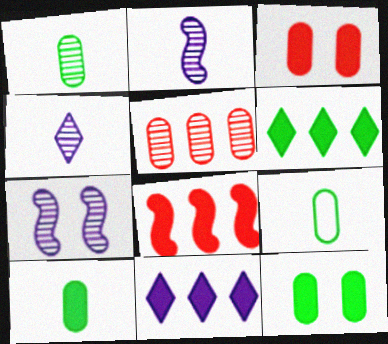[[1, 9, 10]]